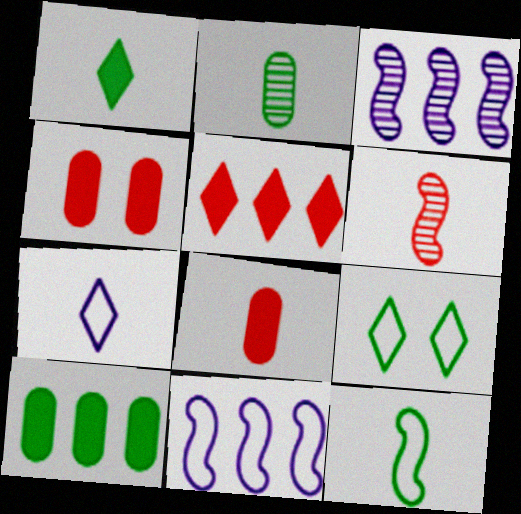[[1, 2, 12], 
[3, 8, 9]]